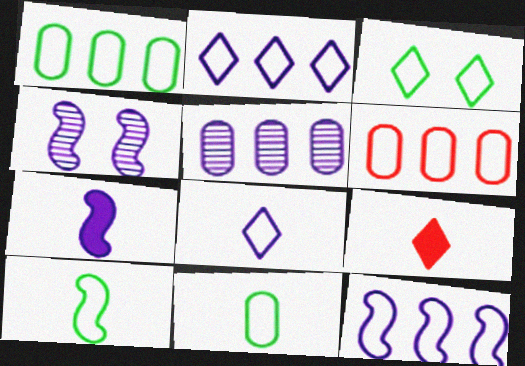[[1, 3, 10], 
[1, 4, 9], 
[4, 7, 12]]